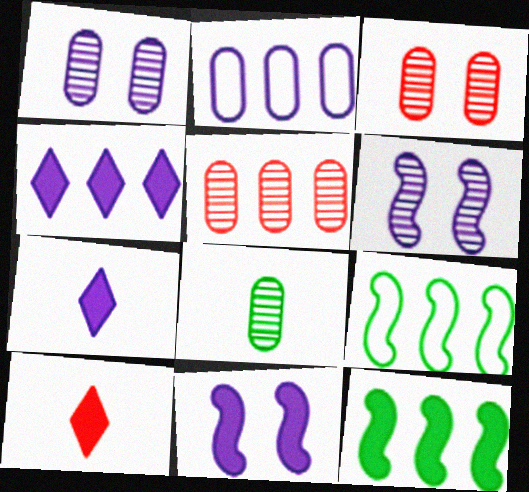[[1, 5, 8], 
[1, 9, 10], 
[2, 6, 7], 
[3, 7, 9], 
[4, 5, 9]]